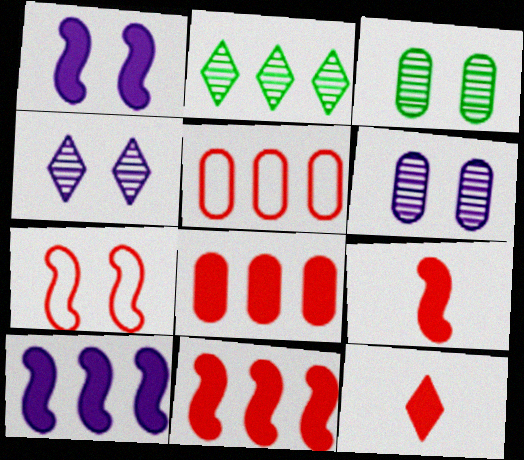[[2, 5, 10]]